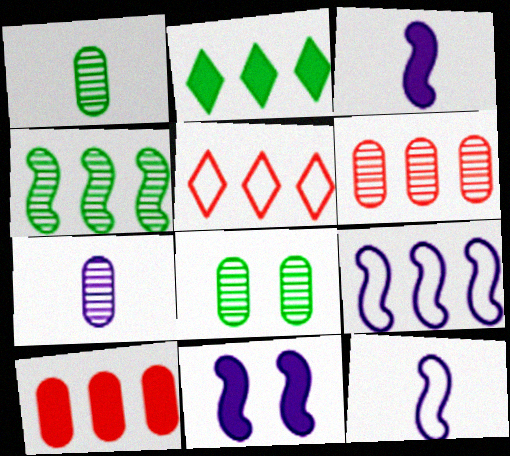[[1, 5, 11], 
[2, 6, 9], 
[3, 5, 8], 
[6, 7, 8]]